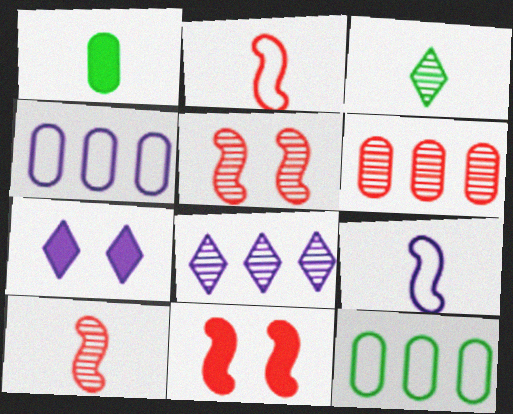[[3, 4, 11], 
[7, 10, 12]]